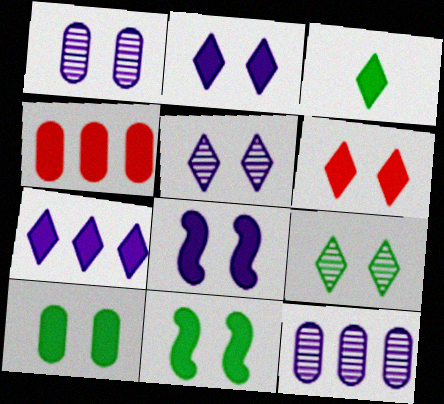[[3, 4, 8], 
[3, 6, 7], 
[6, 8, 10]]